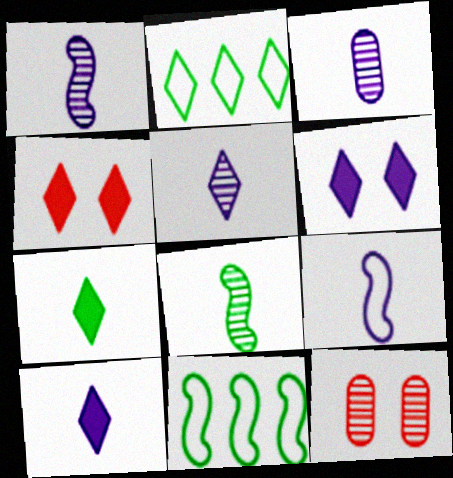[[1, 3, 5], 
[2, 4, 5], 
[3, 4, 11], 
[3, 9, 10], 
[10, 11, 12]]